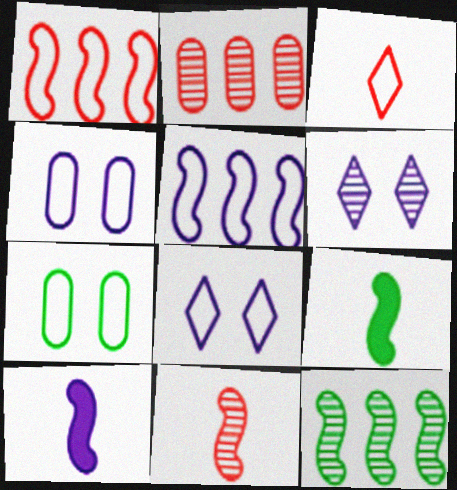[[2, 8, 9], 
[3, 5, 7]]